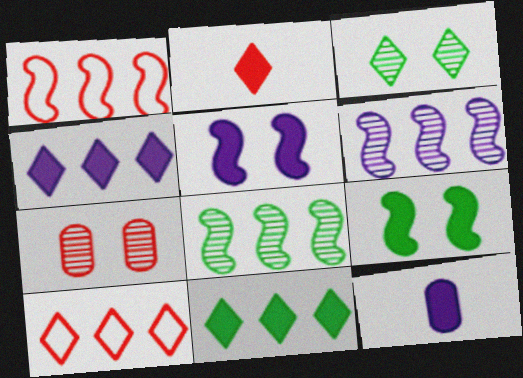[[1, 2, 7], 
[1, 3, 12], 
[4, 5, 12]]